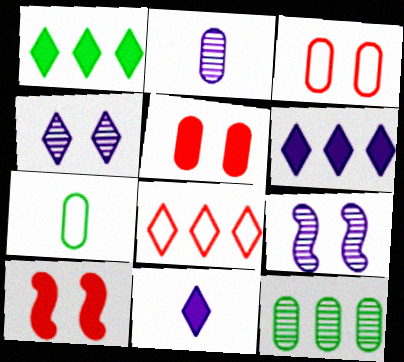[]